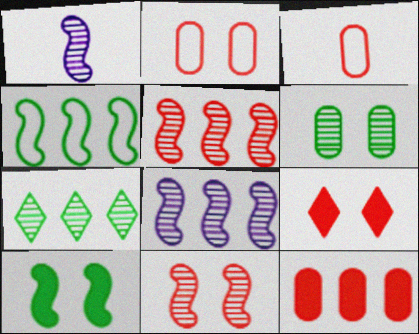[[2, 9, 11], 
[3, 5, 9]]